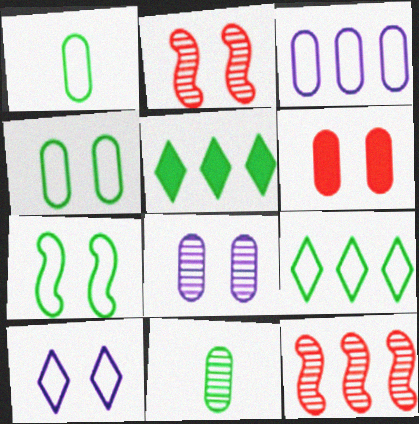[[1, 7, 9], 
[3, 5, 12], 
[3, 6, 11], 
[4, 6, 8], 
[5, 7, 11]]